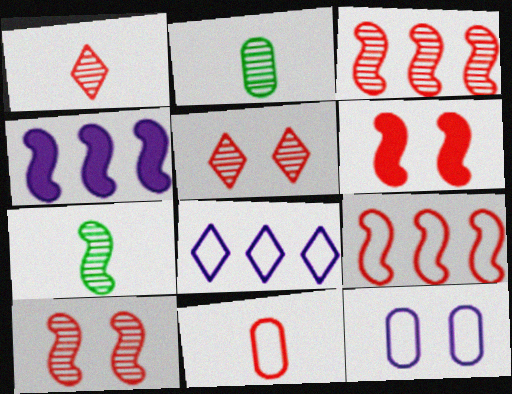[[2, 6, 8]]